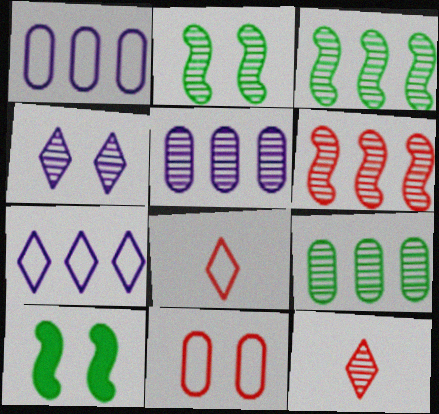[[1, 10, 12], 
[2, 5, 12], 
[4, 10, 11], 
[5, 8, 10]]